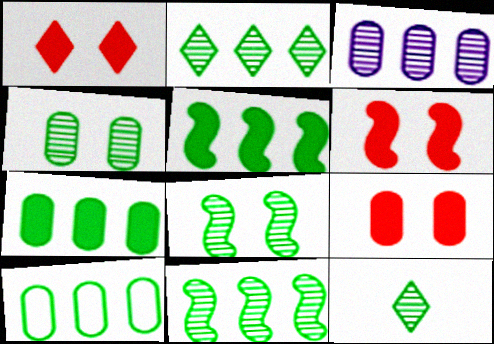[[1, 6, 9], 
[2, 5, 10], 
[4, 11, 12]]